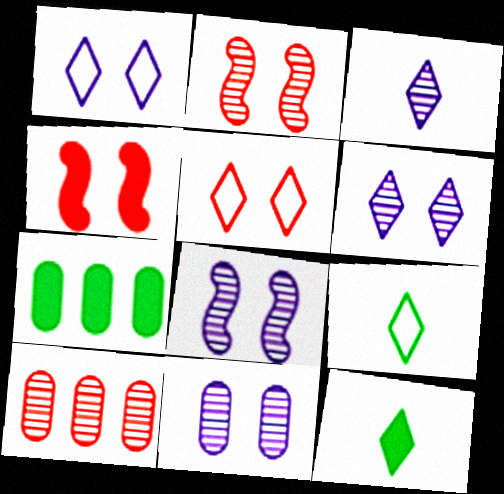[[6, 8, 11]]